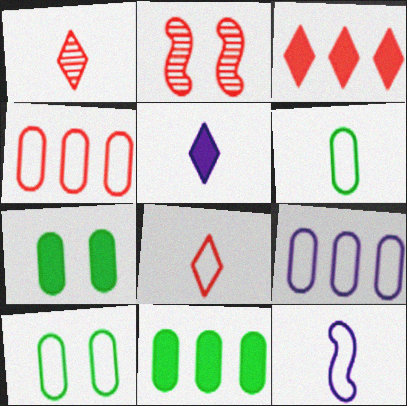[[6, 8, 12]]